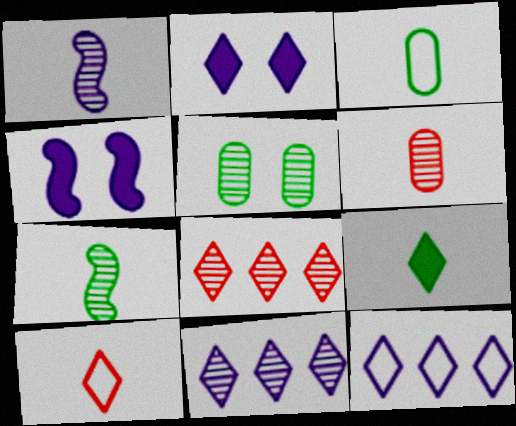[[1, 5, 8], 
[3, 4, 8], 
[3, 7, 9]]